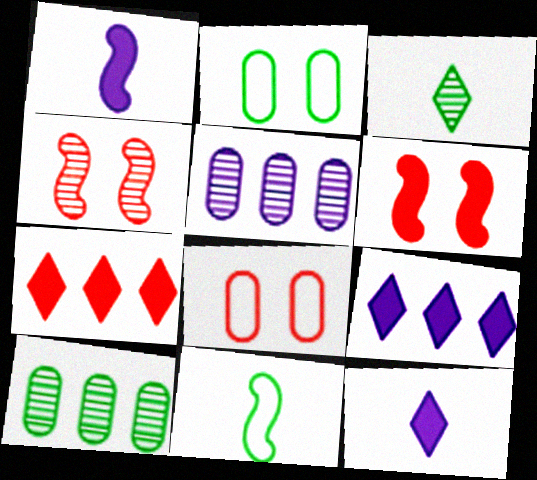[[3, 4, 5]]